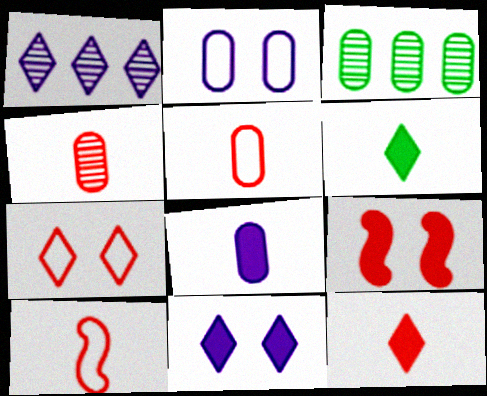[[1, 6, 7], 
[3, 10, 11], 
[4, 10, 12]]